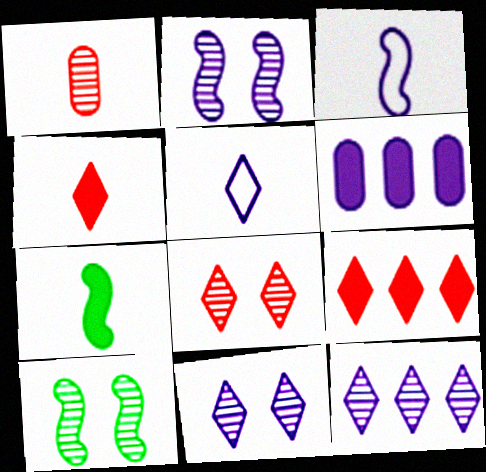[[1, 5, 7], 
[1, 10, 12], 
[2, 5, 6], 
[3, 6, 11]]